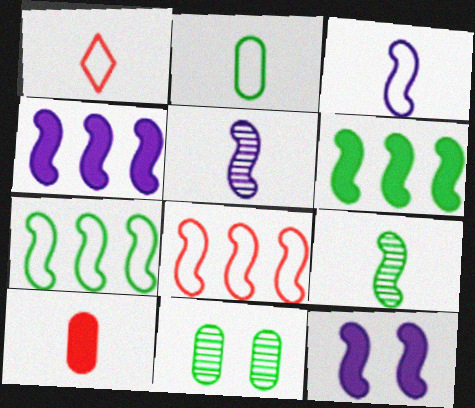[[1, 2, 3], 
[1, 4, 11], 
[8, 9, 12]]